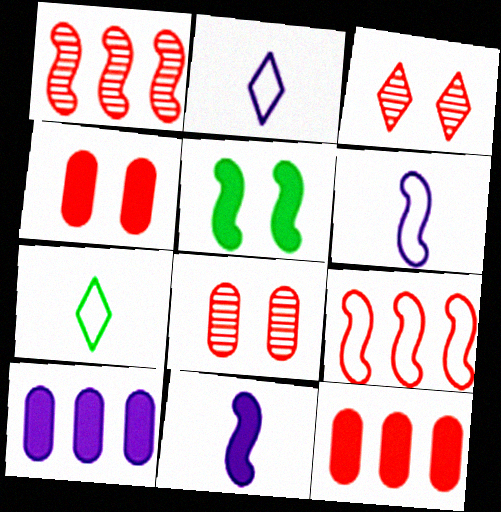[[1, 5, 6]]